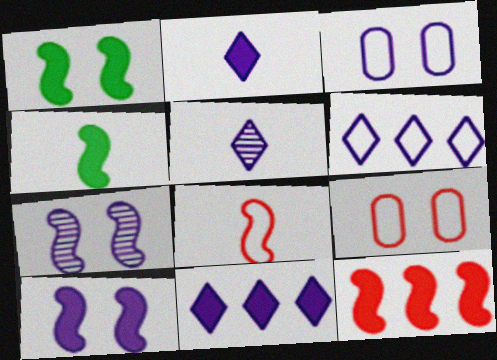[[4, 10, 12]]